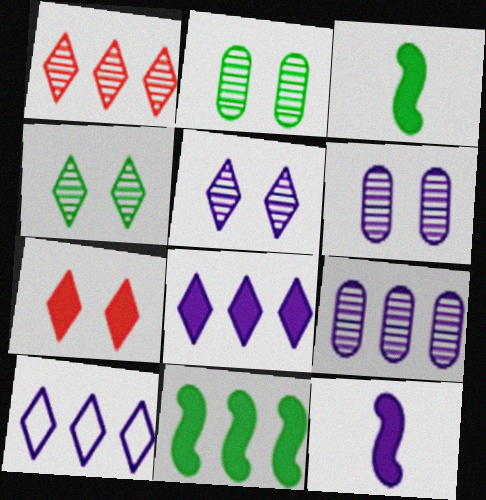[[6, 10, 12]]